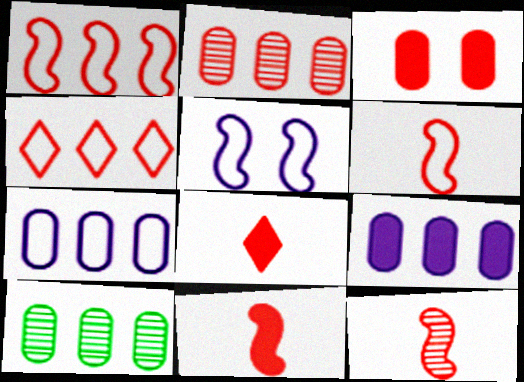[[3, 4, 12], 
[5, 8, 10], 
[6, 11, 12]]